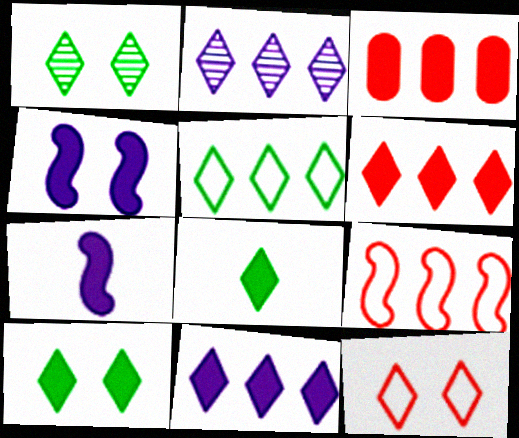[[1, 5, 8], 
[2, 5, 6], 
[2, 8, 12], 
[3, 4, 8], 
[3, 7, 10]]